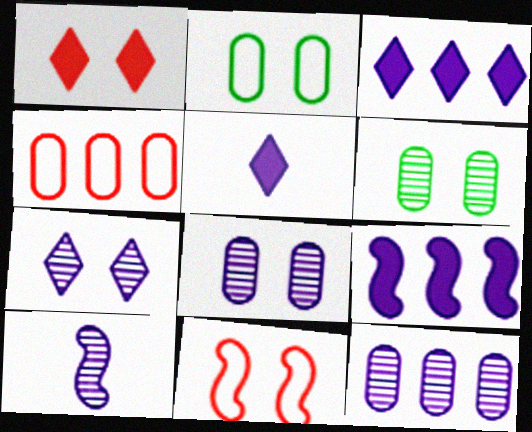[[7, 10, 12]]